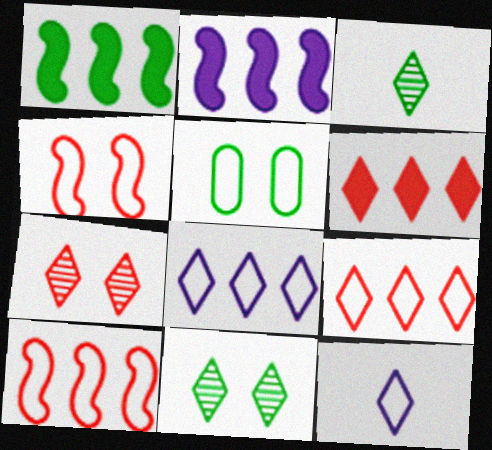[[1, 3, 5], 
[5, 10, 12], 
[6, 11, 12]]